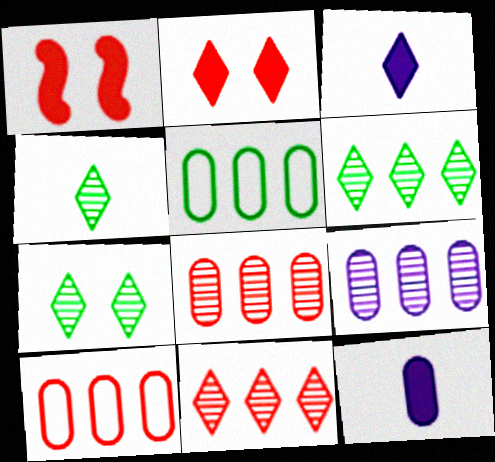[[4, 6, 7]]